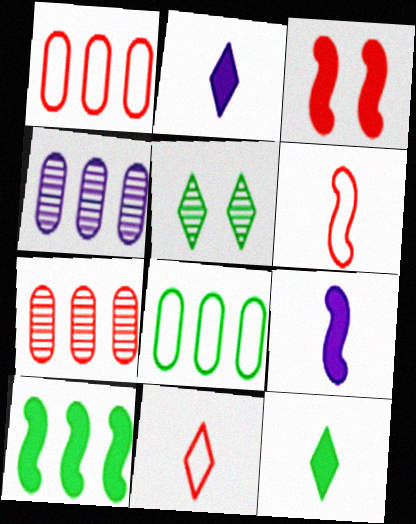[[1, 5, 9], 
[3, 7, 11], 
[3, 9, 10]]